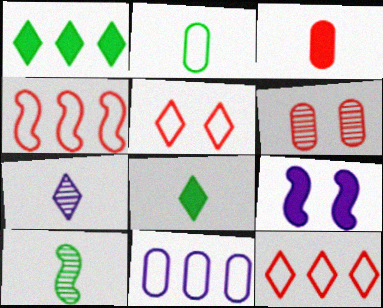[[1, 3, 9], 
[1, 5, 7], 
[2, 8, 10], 
[4, 9, 10], 
[7, 9, 11]]